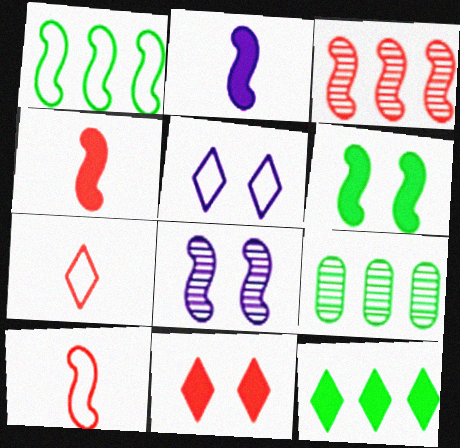[[1, 4, 8], 
[1, 9, 12], 
[4, 5, 9]]